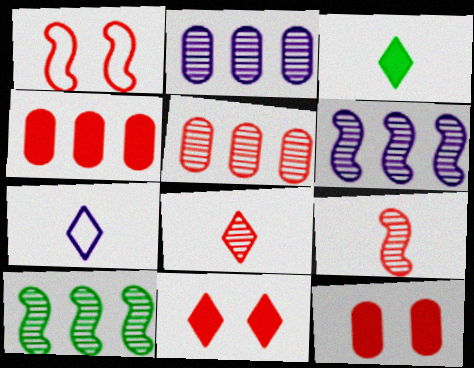[[1, 2, 3], 
[1, 4, 8], 
[3, 7, 8], 
[7, 10, 12]]